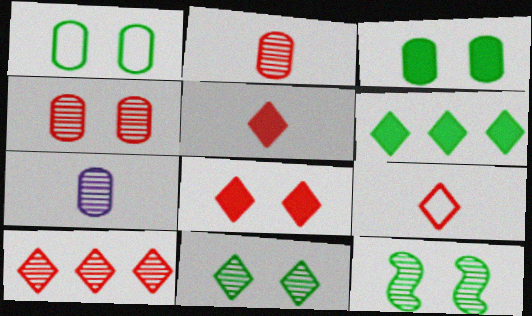[[7, 10, 12], 
[8, 9, 10]]